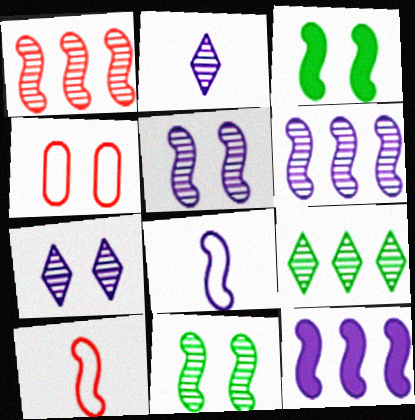[[1, 3, 8], 
[3, 4, 7], 
[3, 6, 10], 
[5, 8, 12], 
[10, 11, 12]]